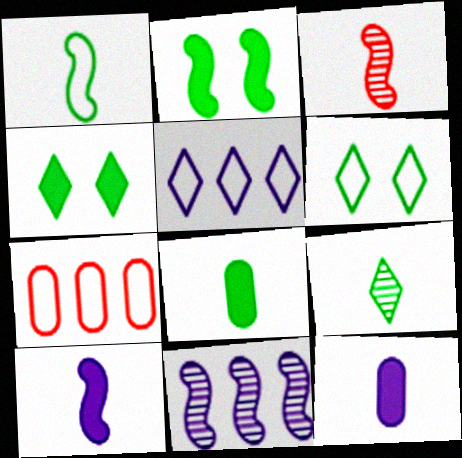[[1, 3, 10], 
[1, 8, 9]]